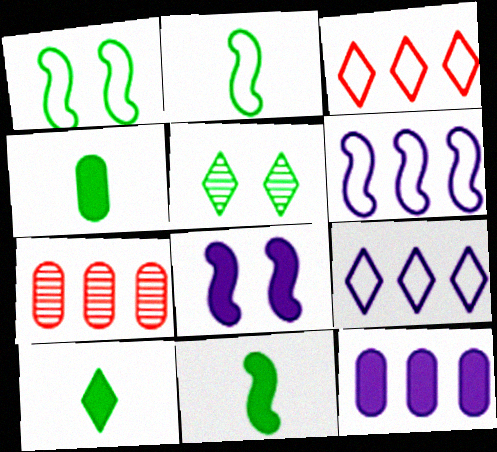[[4, 10, 11]]